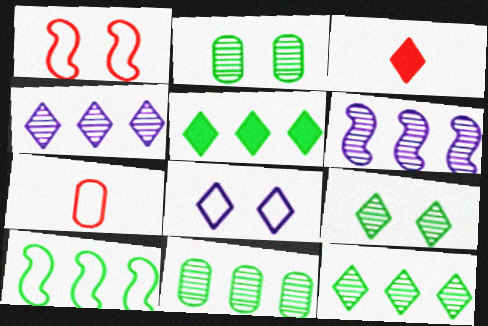[[3, 8, 12], 
[5, 10, 11], 
[7, 8, 10]]